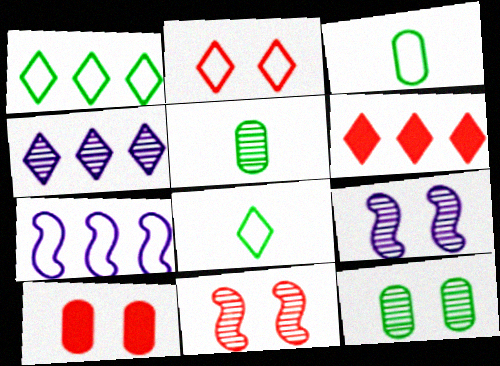[[1, 4, 6], 
[2, 3, 7], 
[2, 10, 11], 
[3, 6, 9], 
[4, 5, 11]]